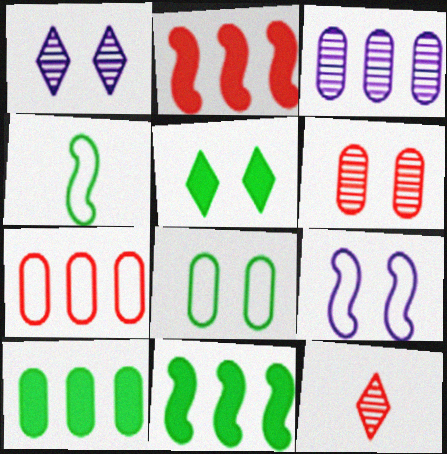[[3, 7, 10], 
[5, 6, 9], 
[9, 10, 12]]